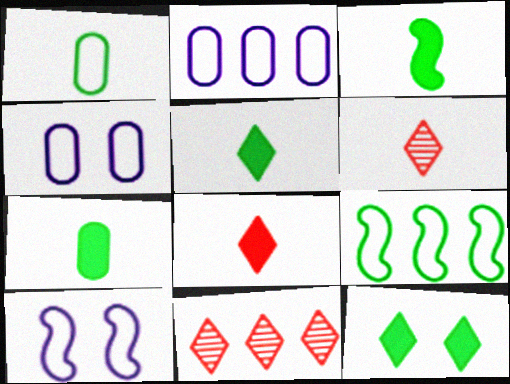[[3, 4, 11], 
[3, 5, 7], 
[7, 10, 11]]